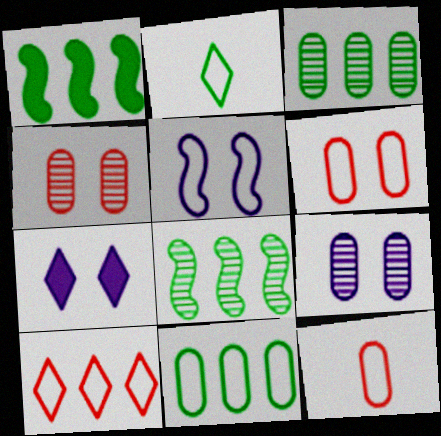[[5, 7, 9], 
[7, 8, 12]]